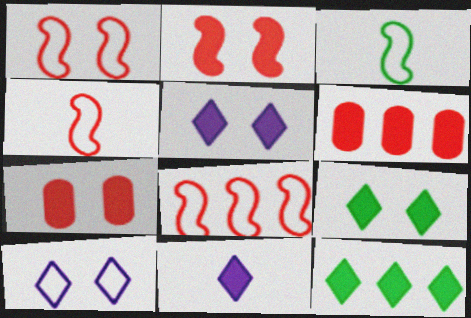[[1, 4, 8]]